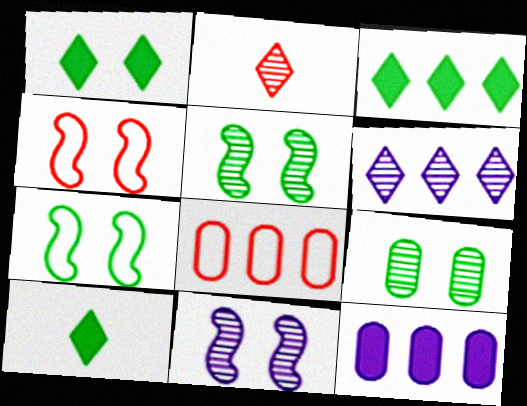[[1, 3, 10], 
[1, 7, 9], 
[2, 7, 12], 
[8, 10, 11]]